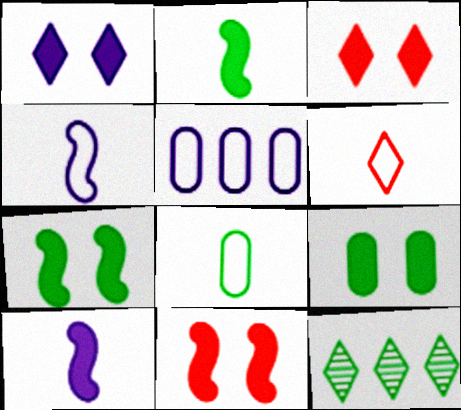[[1, 6, 12], 
[1, 9, 11], 
[4, 6, 8], 
[7, 8, 12]]